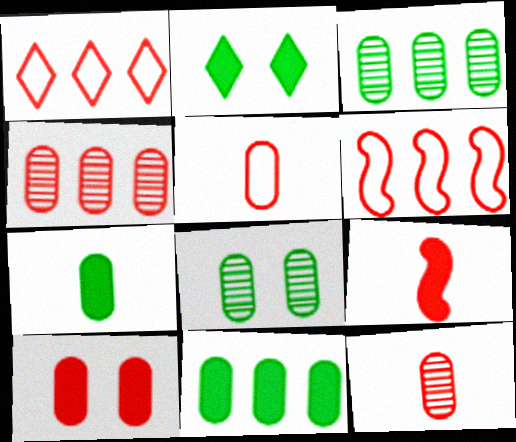[[4, 5, 10]]